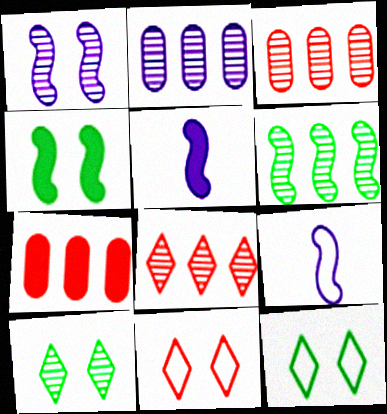[[2, 6, 8], 
[3, 5, 12], 
[7, 9, 10]]